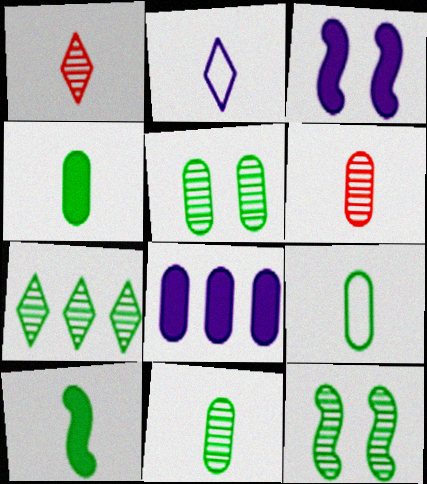[[2, 6, 10], 
[4, 9, 11], 
[7, 11, 12]]